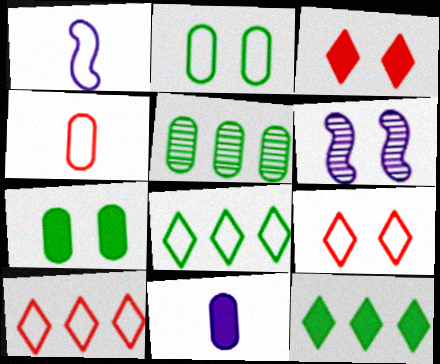[[1, 2, 10], 
[1, 3, 5], 
[2, 3, 6], 
[4, 6, 12], 
[6, 7, 9]]